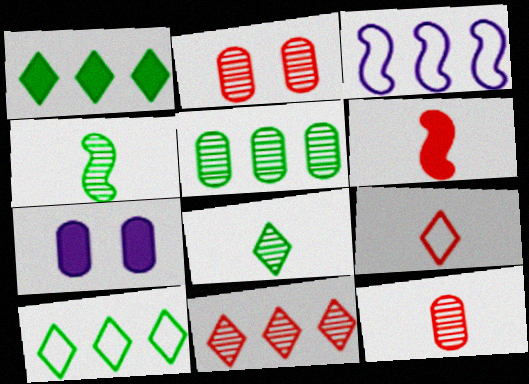[[1, 6, 7], 
[6, 9, 12]]